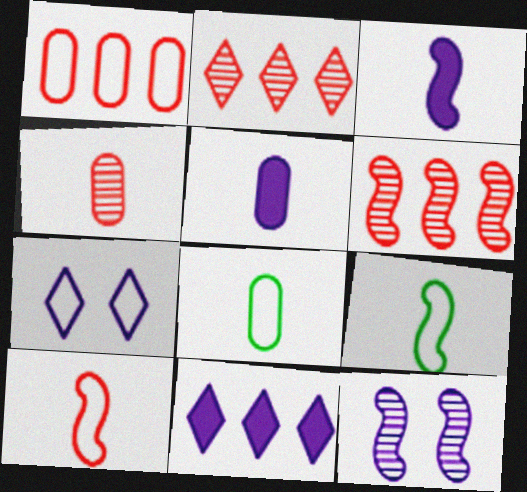[[1, 7, 9], 
[4, 5, 8]]